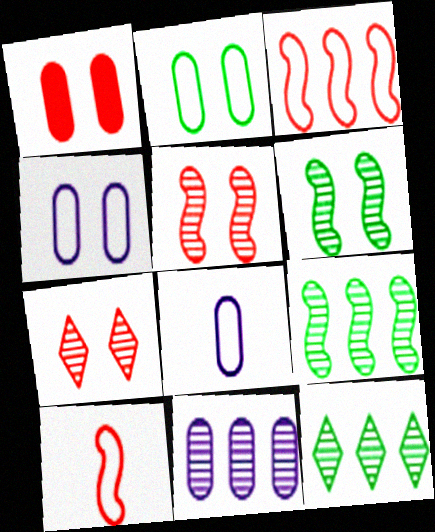[]